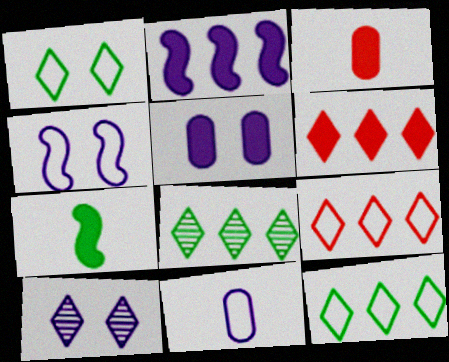[[2, 10, 11], 
[3, 4, 8], 
[4, 5, 10], 
[5, 6, 7]]